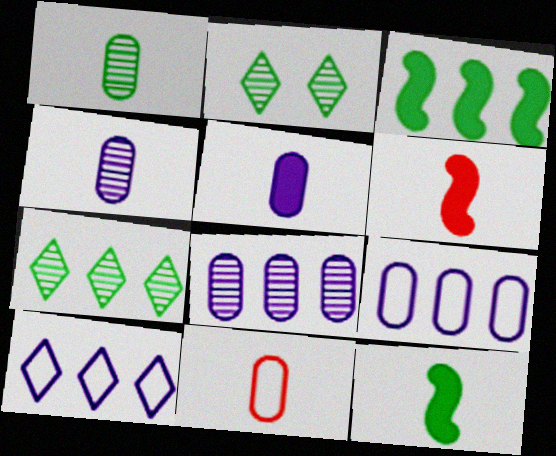[[1, 5, 11], 
[2, 6, 9]]